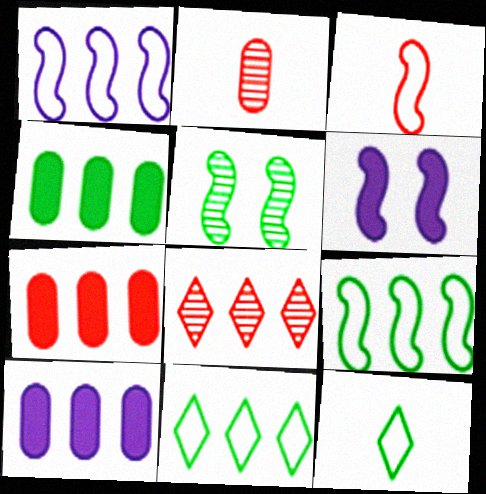[[1, 4, 8], 
[2, 6, 11], 
[4, 5, 12], 
[4, 7, 10], 
[8, 9, 10]]